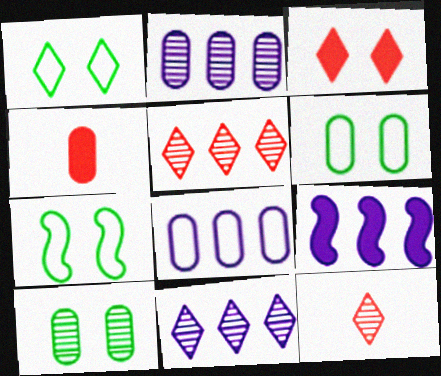[[1, 6, 7], 
[2, 4, 6], 
[4, 7, 11], 
[4, 8, 10], 
[6, 9, 12], 
[8, 9, 11]]